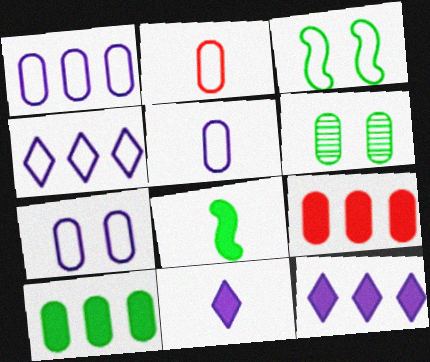[[1, 5, 7], 
[2, 3, 4], 
[5, 6, 9]]